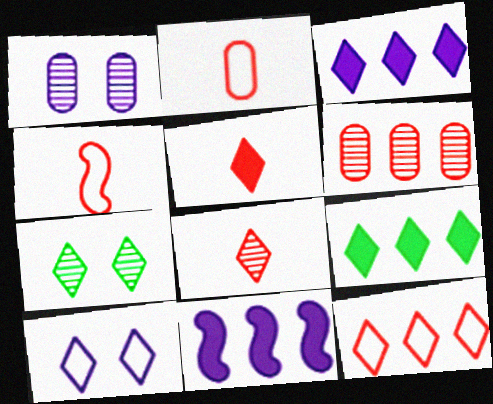[[1, 4, 9], 
[2, 7, 11], 
[8, 9, 10]]